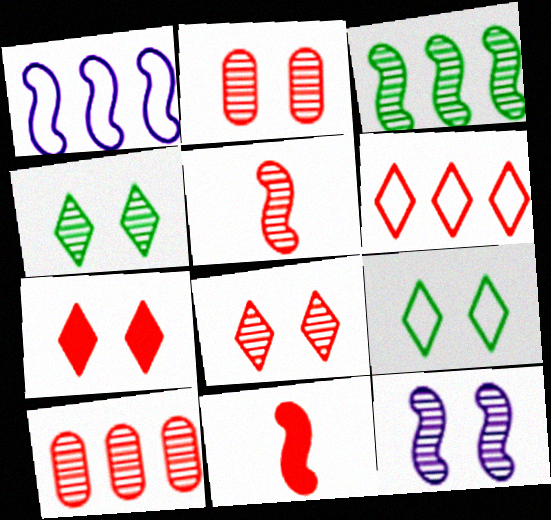[[2, 4, 12], 
[2, 6, 11], 
[3, 5, 12], 
[5, 8, 10]]